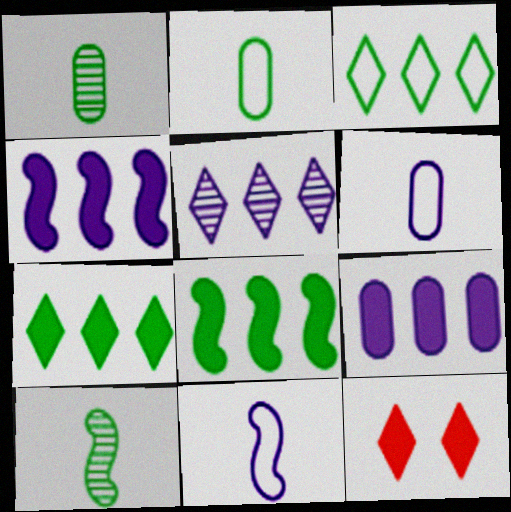[]